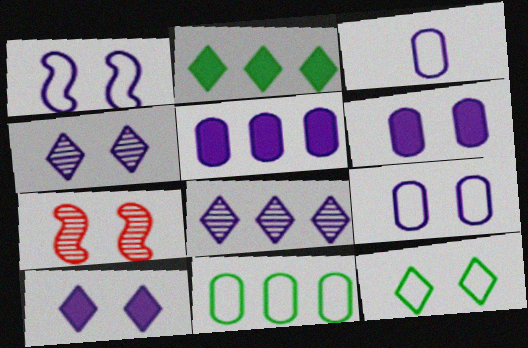[[1, 4, 6], 
[2, 3, 7], 
[6, 7, 12]]